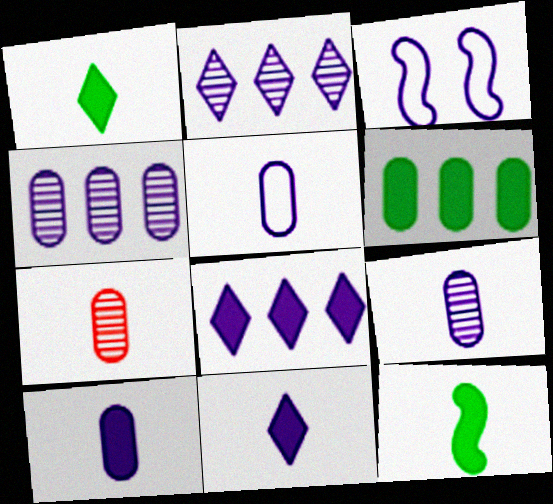[[2, 3, 10], 
[3, 4, 11], 
[3, 8, 9], 
[5, 9, 10]]